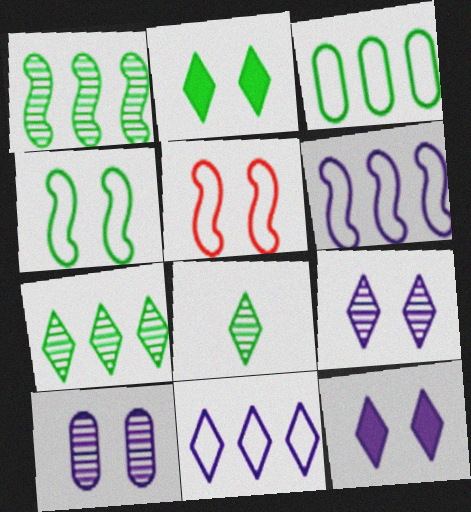[[2, 5, 10]]